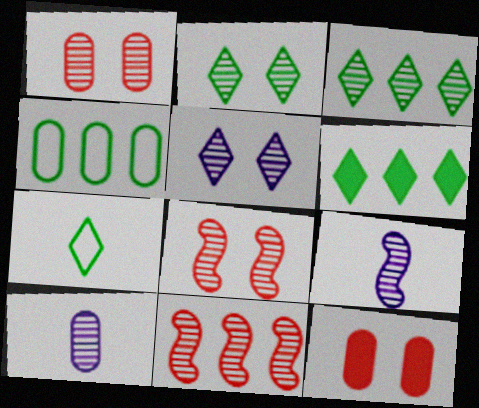[[1, 3, 9], 
[2, 6, 7], 
[2, 10, 11], 
[3, 8, 10], 
[4, 10, 12]]